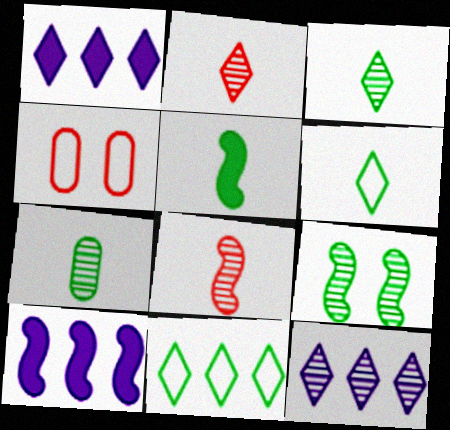[[3, 4, 10], 
[4, 5, 12], 
[5, 6, 7]]